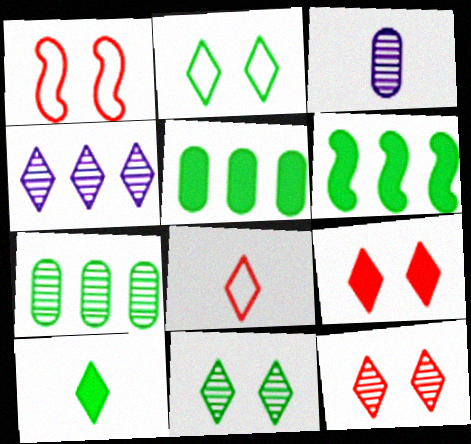[]